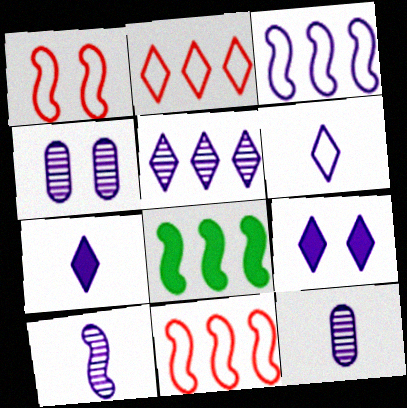[[1, 8, 10], 
[3, 4, 7], 
[3, 9, 12], 
[4, 5, 10], 
[5, 6, 9]]